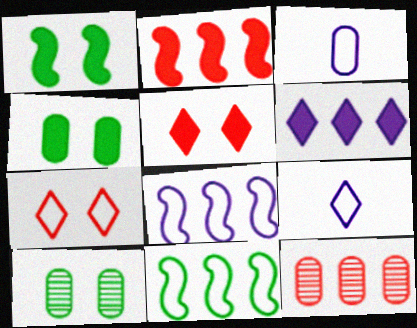[[1, 9, 12], 
[2, 9, 10], 
[3, 4, 12], 
[3, 7, 11], 
[6, 11, 12]]